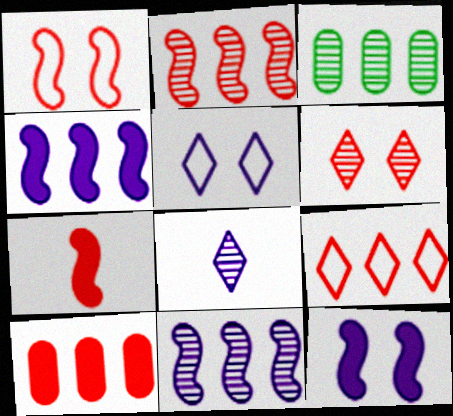[[1, 2, 7], 
[2, 9, 10], 
[3, 4, 9], 
[3, 5, 7]]